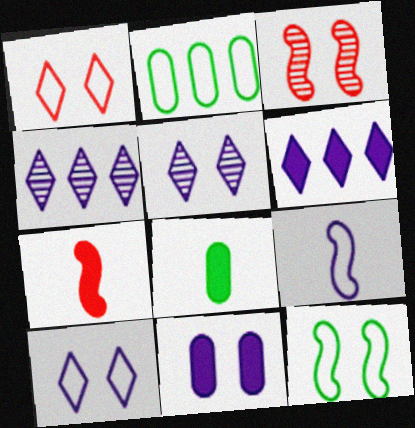[[1, 2, 9], 
[2, 5, 7], 
[4, 9, 11]]